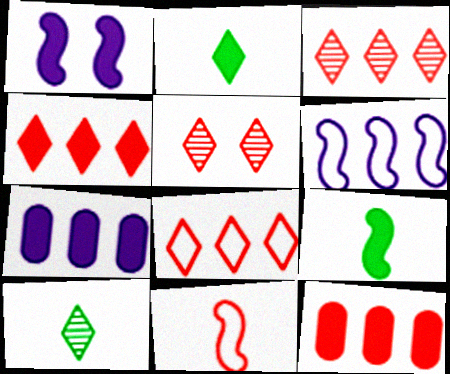[[1, 2, 12], 
[3, 4, 8], 
[5, 11, 12]]